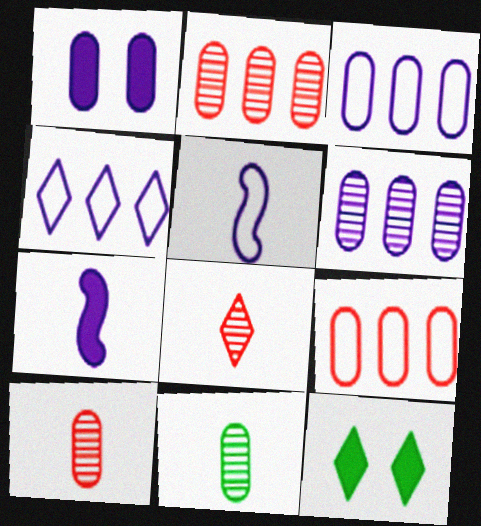[[1, 9, 11], 
[2, 5, 12], 
[4, 8, 12]]